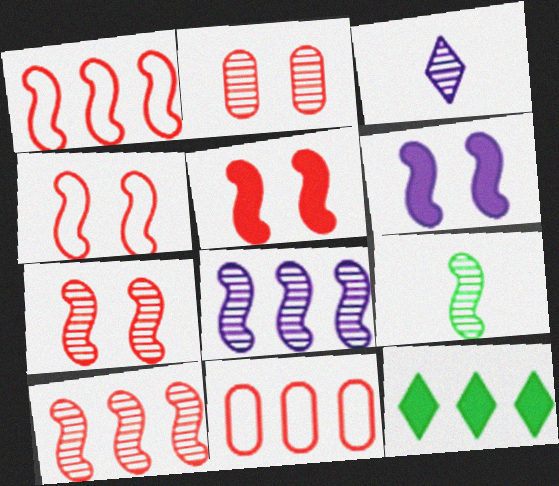[[1, 6, 9], 
[4, 5, 7], 
[7, 8, 9], 
[8, 11, 12]]